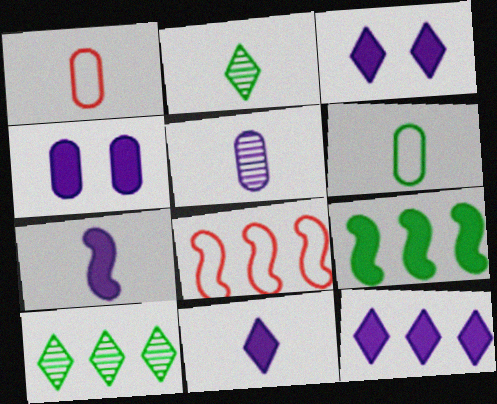[[1, 2, 7], 
[2, 4, 8], 
[3, 11, 12], 
[4, 7, 12]]